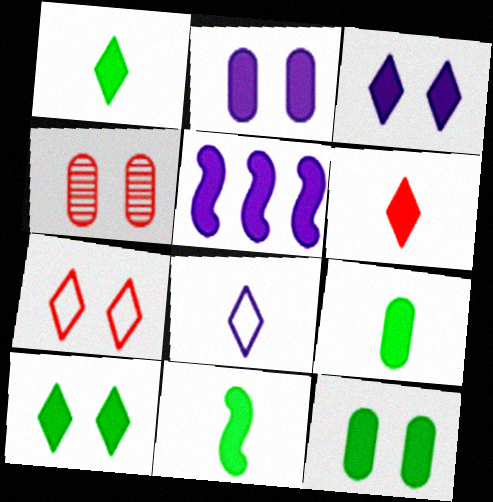[[1, 9, 11], 
[5, 6, 12]]